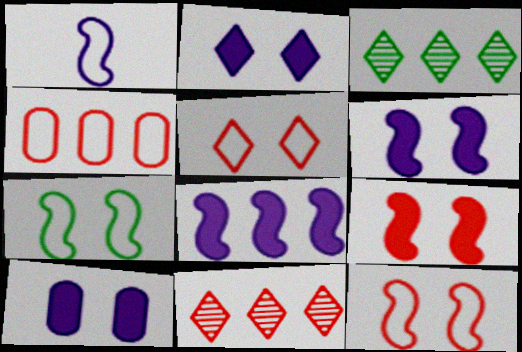[[2, 6, 10], 
[3, 4, 8]]